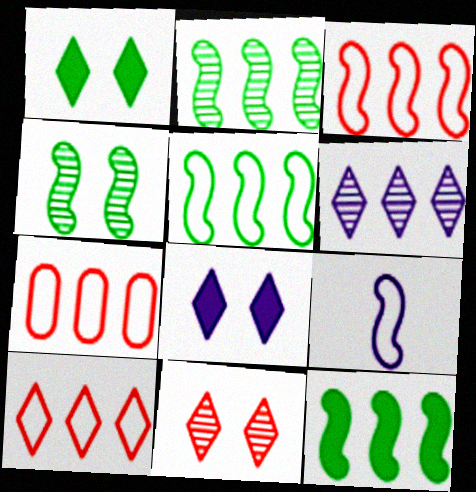[[2, 5, 12], 
[3, 7, 10], 
[6, 7, 12]]